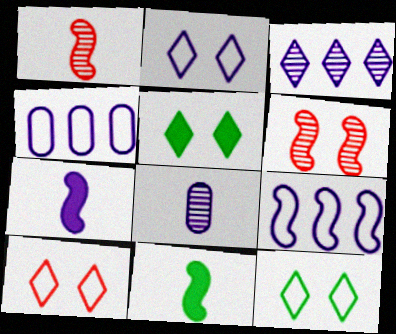[[1, 4, 5], 
[2, 10, 12], 
[6, 9, 11]]